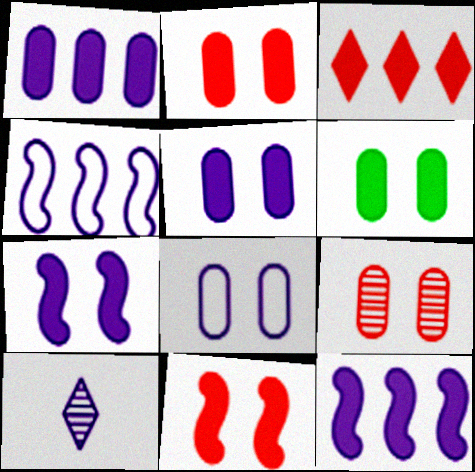[[2, 5, 6], 
[4, 5, 10], 
[6, 8, 9], 
[8, 10, 12]]